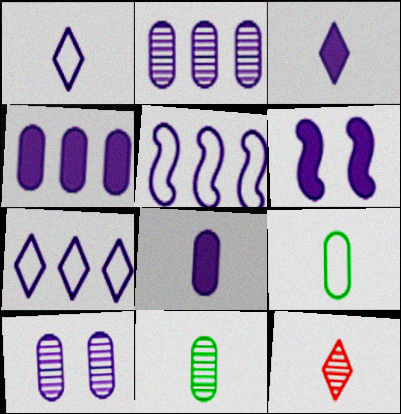[[1, 2, 6], 
[3, 4, 6], 
[3, 5, 10]]